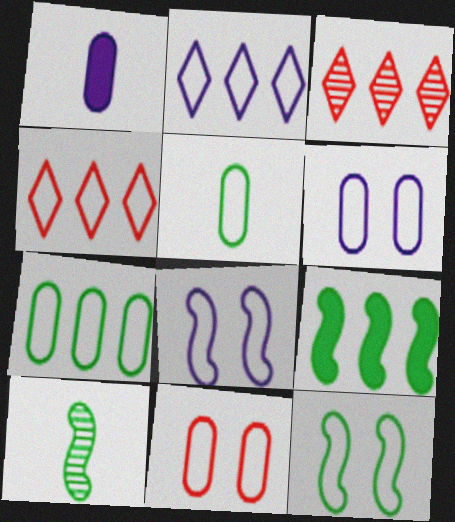[[1, 3, 12], 
[4, 5, 8], 
[9, 10, 12]]